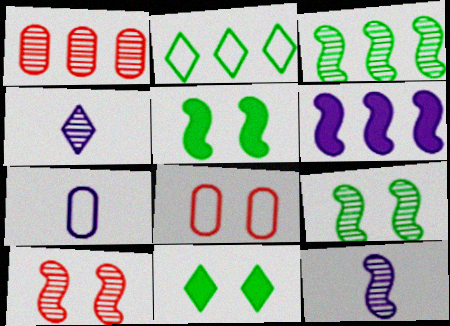[[1, 2, 6], 
[1, 4, 9], 
[3, 10, 12]]